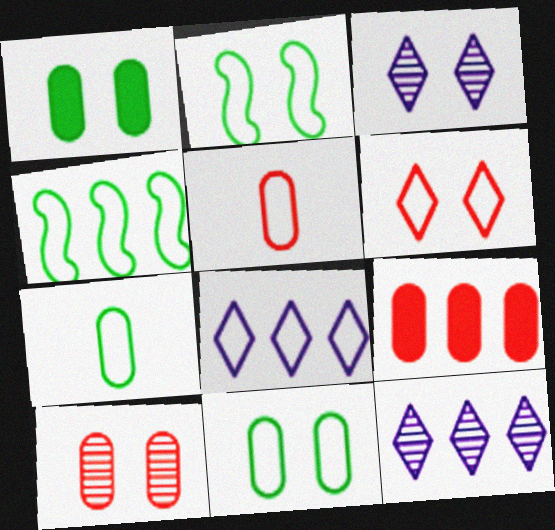[[2, 5, 8], 
[4, 9, 12], 
[5, 9, 10]]